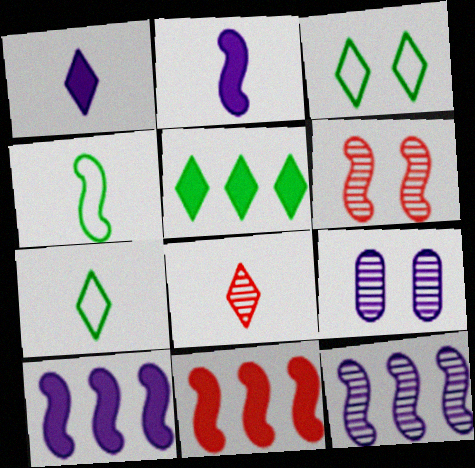[[1, 7, 8], 
[4, 6, 10], 
[7, 9, 11]]